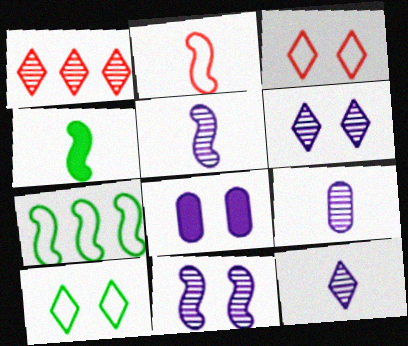[[2, 4, 5], 
[5, 9, 12]]